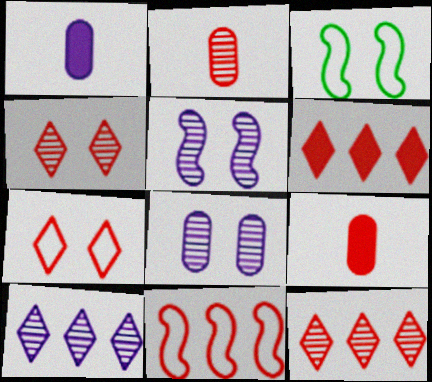[[1, 3, 12], 
[3, 9, 10], 
[4, 9, 11]]